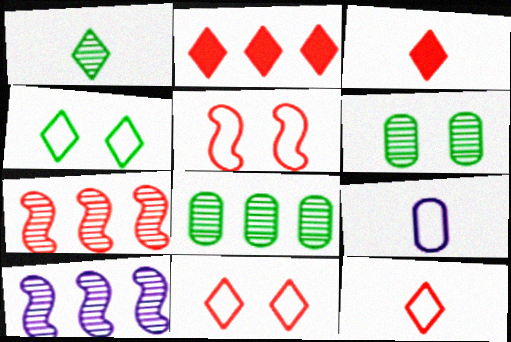[]